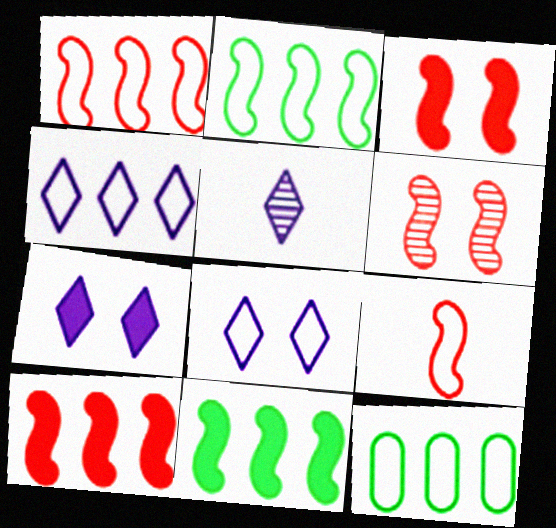[[1, 4, 12], 
[3, 5, 12], 
[4, 5, 7], 
[6, 9, 10], 
[8, 9, 12]]